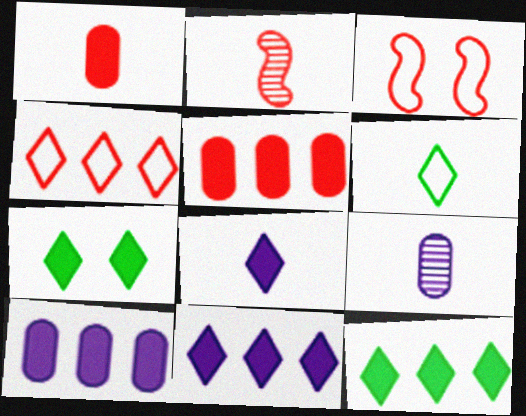[[3, 9, 12]]